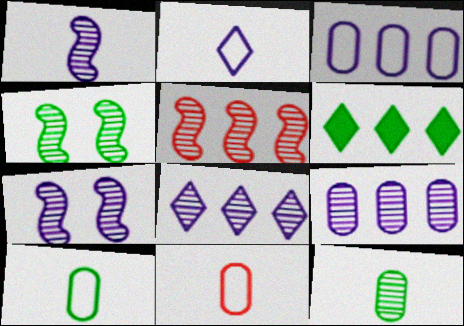[[1, 4, 5], 
[3, 5, 6], 
[4, 6, 10], 
[6, 7, 11]]